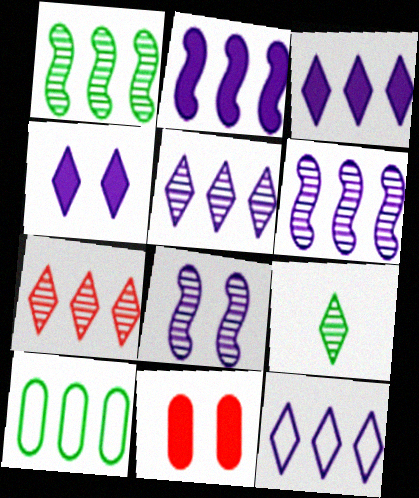[[2, 7, 10], 
[3, 5, 12]]